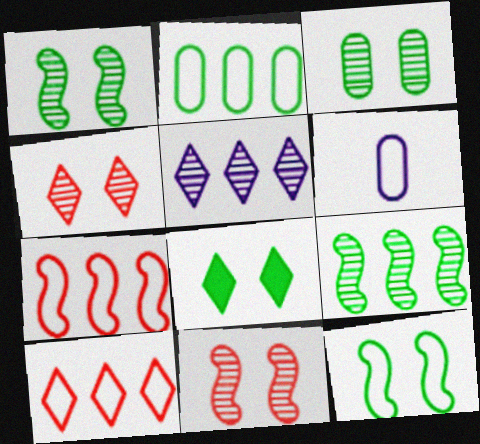[[3, 8, 12], 
[6, 10, 12]]